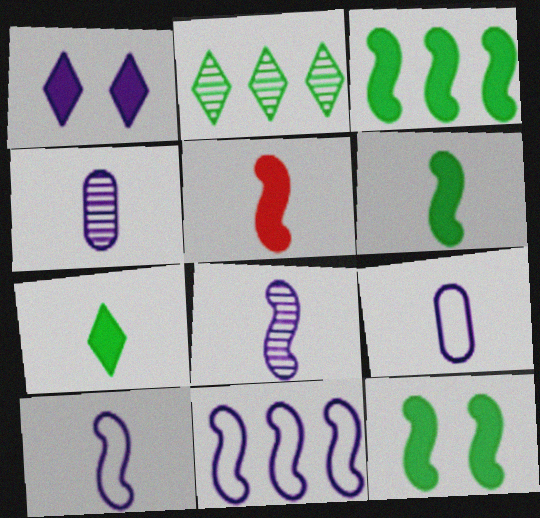[[1, 4, 11], 
[3, 6, 12]]